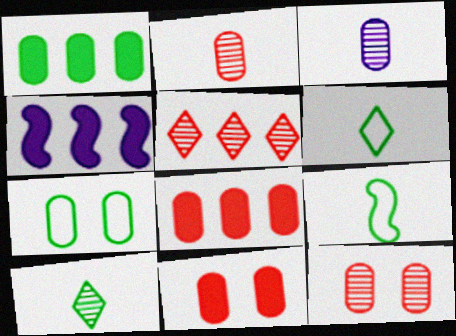[[3, 7, 8], 
[4, 6, 12]]